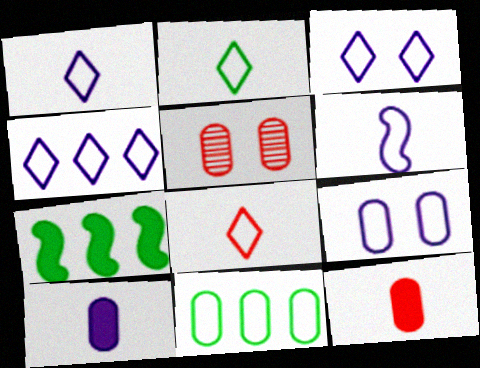[[1, 2, 8], 
[1, 3, 4], 
[1, 5, 7], 
[4, 6, 9], 
[5, 10, 11]]